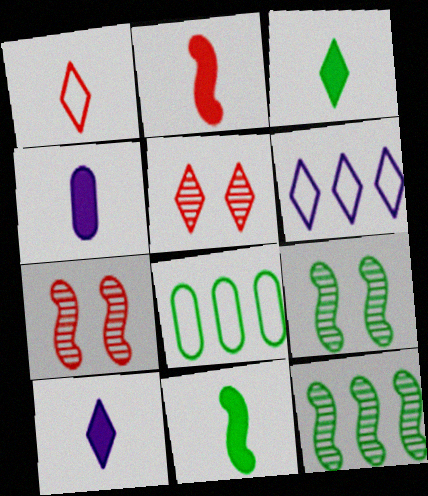[[2, 3, 4], 
[3, 5, 6], 
[3, 8, 9], 
[7, 8, 10]]